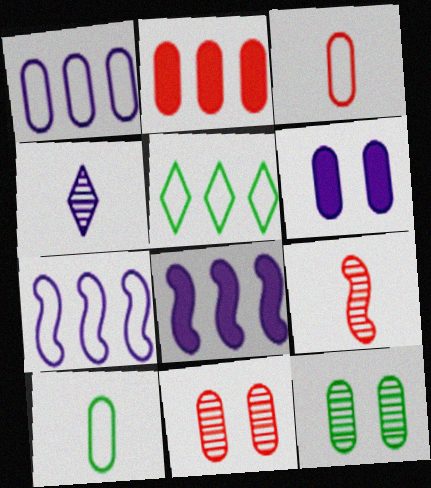[[2, 3, 11], 
[4, 6, 7], 
[5, 6, 9]]